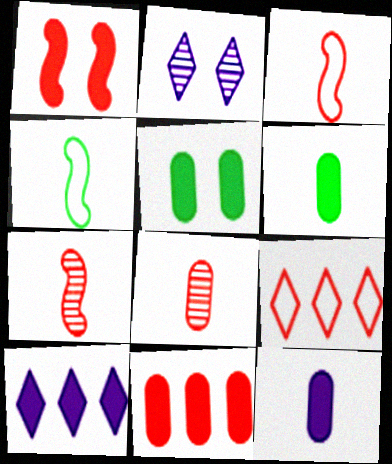[[1, 6, 10], 
[1, 8, 9], 
[2, 4, 11], 
[5, 11, 12]]